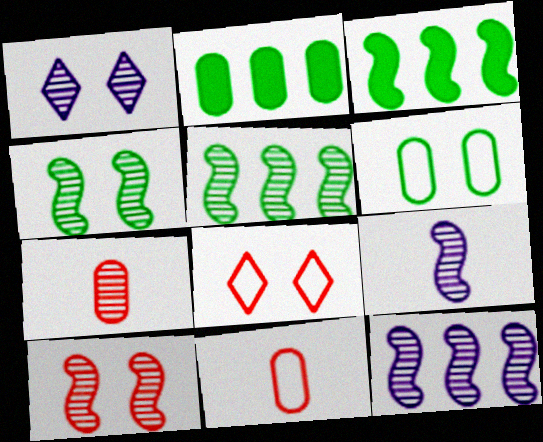[[1, 3, 11], 
[1, 5, 7], 
[2, 8, 9], 
[5, 9, 10]]